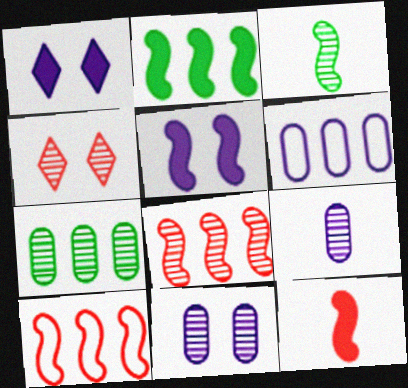[[2, 5, 12], 
[3, 5, 10]]